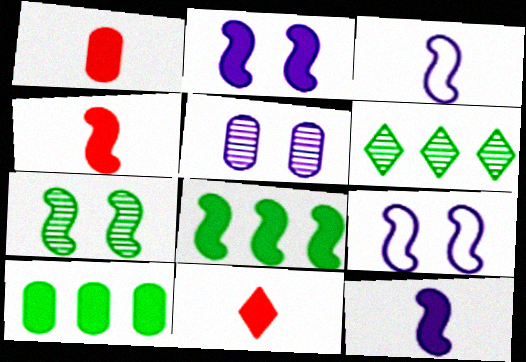[[1, 4, 11], 
[1, 6, 9], 
[2, 4, 8], 
[2, 10, 11]]